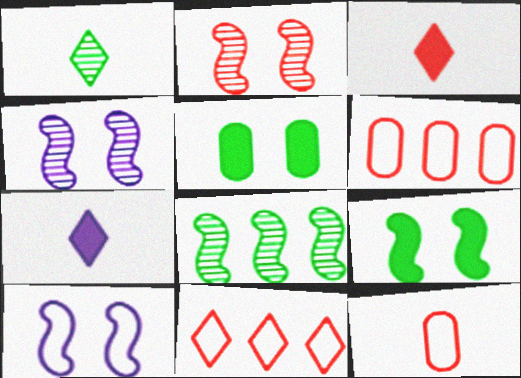[[2, 3, 6], 
[2, 9, 10]]